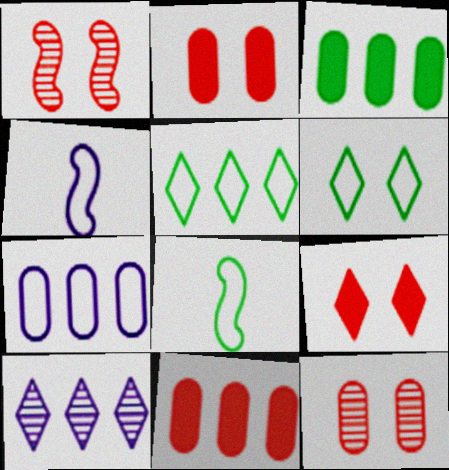[[2, 8, 10]]